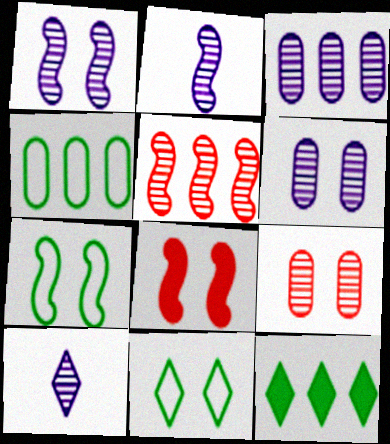[[1, 3, 10], 
[1, 7, 8], 
[4, 8, 10], 
[6, 8, 11]]